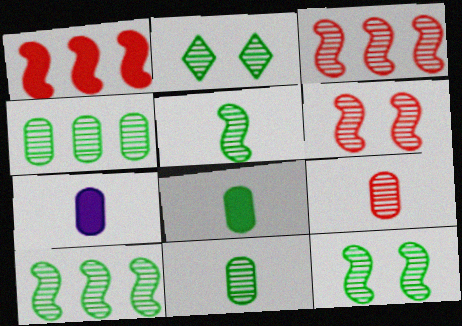[[2, 4, 5], 
[2, 10, 11], 
[5, 10, 12]]